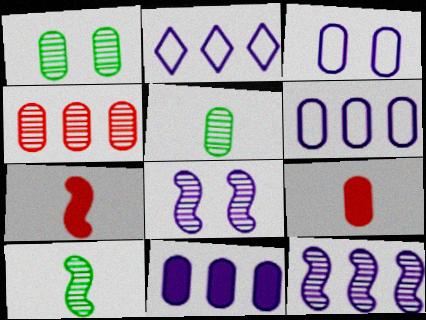[[1, 2, 7], 
[1, 6, 9], 
[2, 11, 12]]